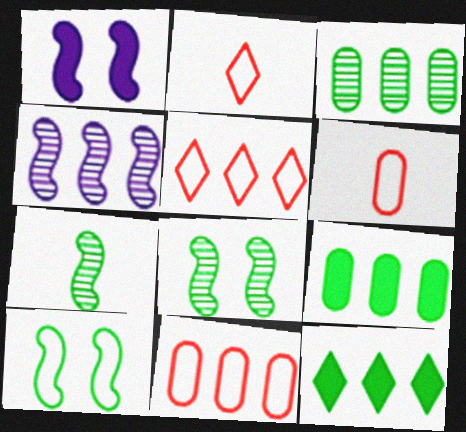[[1, 2, 3], 
[4, 5, 9], 
[4, 11, 12]]